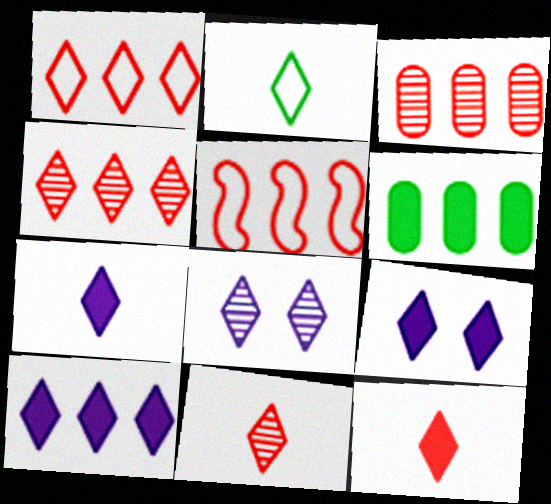[[2, 4, 9], 
[2, 7, 11], 
[7, 9, 10]]